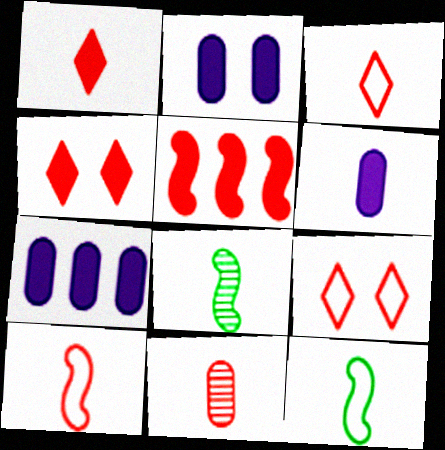[[1, 10, 11], 
[2, 6, 7], 
[3, 6, 8], 
[5, 9, 11], 
[7, 8, 9]]